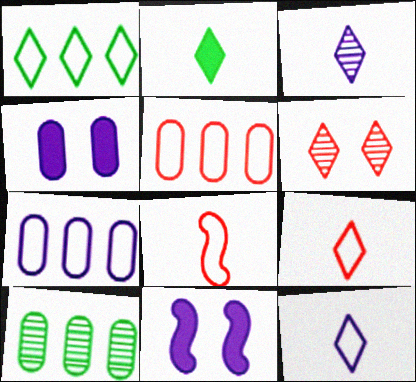[[2, 3, 9], 
[3, 7, 11], 
[9, 10, 11]]